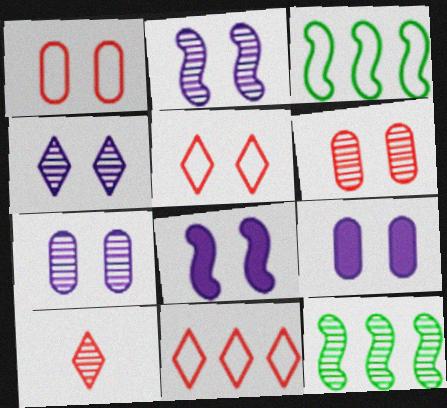[[2, 4, 7], 
[3, 9, 10], 
[7, 10, 12]]